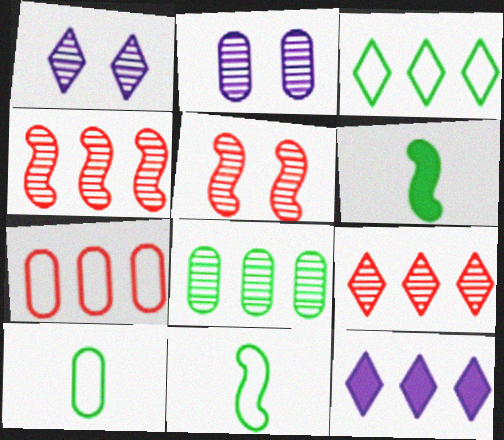[[1, 6, 7], 
[3, 9, 12], 
[5, 10, 12]]